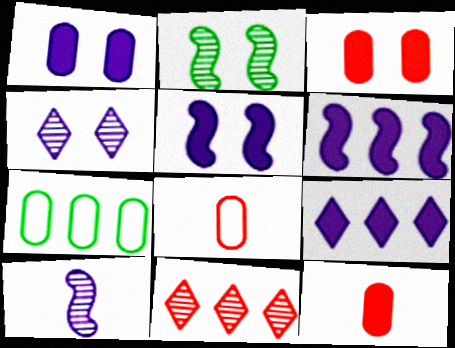[[2, 8, 9], 
[6, 7, 11]]